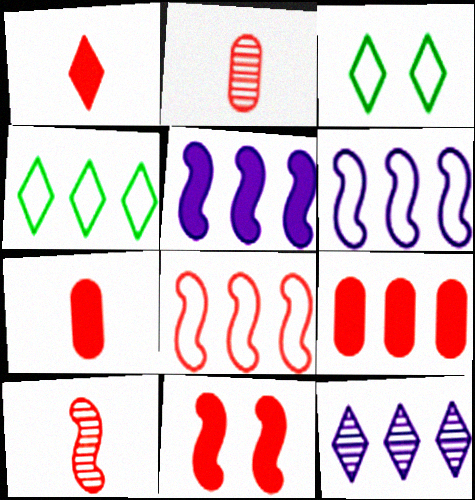[[1, 3, 12], 
[1, 9, 11], 
[2, 3, 5], 
[8, 10, 11]]